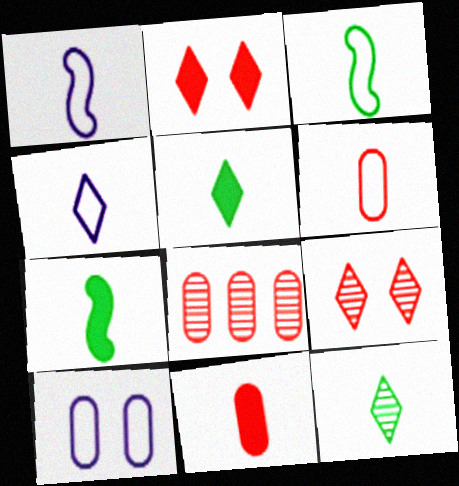[[1, 11, 12], 
[3, 4, 6]]